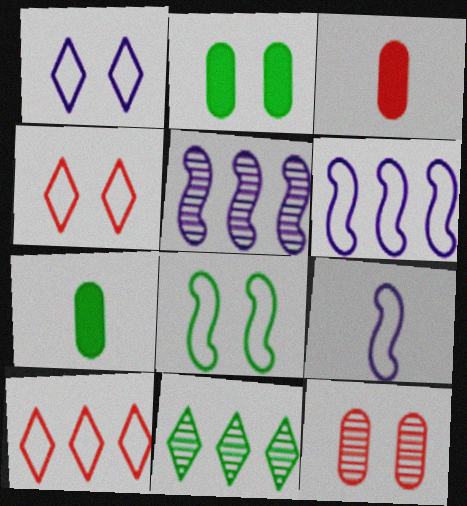[[4, 5, 7], 
[7, 8, 11]]